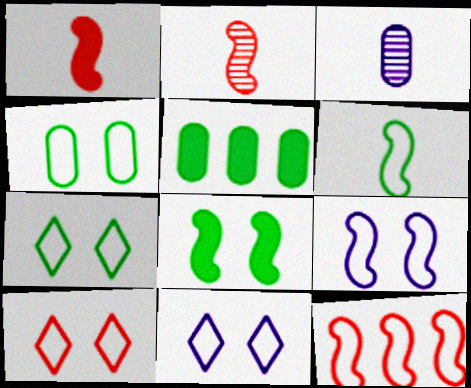[[2, 5, 11], 
[4, 9, 10], 
[6, 9, 12], 
[7, 10, 11]]